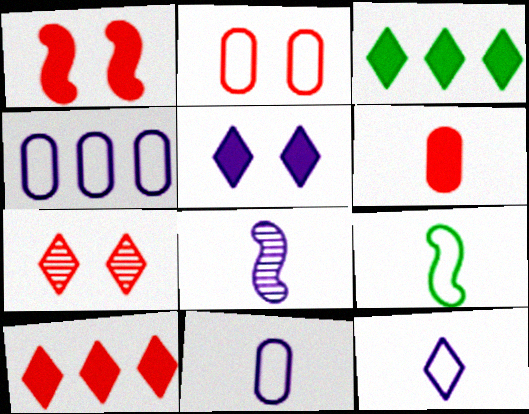[[1, 2, 7], 
[1, 6, 10], 
[2, 3, 8], 
[3, 7, 12], 
[4, 5, 8]]